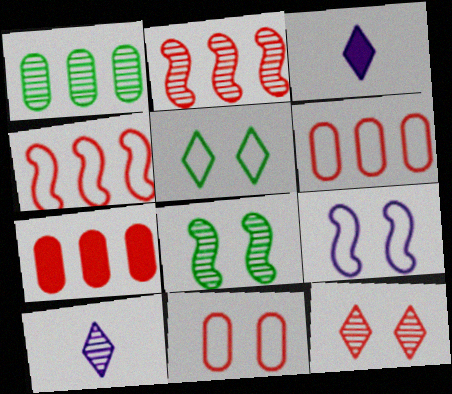[[3, 6, 8], 
[5, 9, 11]]